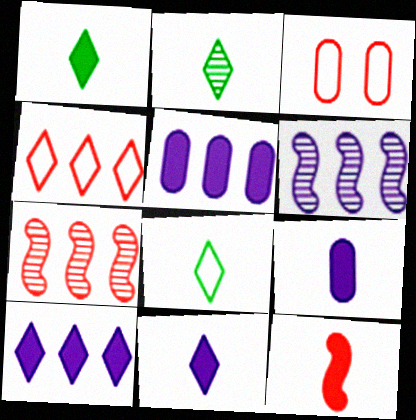[[1, 2, 8], 
[1, 3, 6], 
[1, 9, 12]]